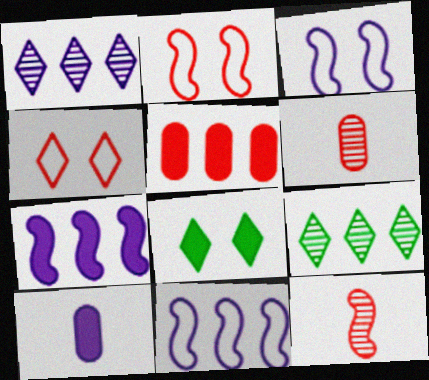[[1, 3, 10], 
[2, 9, 10], 
[4, 5, 12], 
[5, 9, 11], 
[6, 8, 11]]